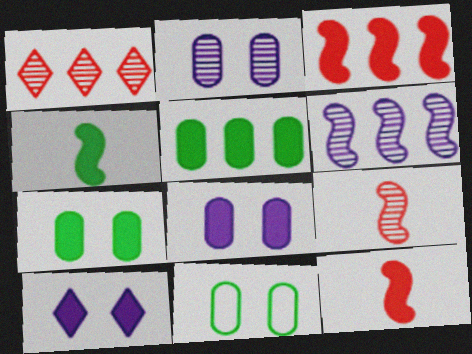[[5, 10, 12]]